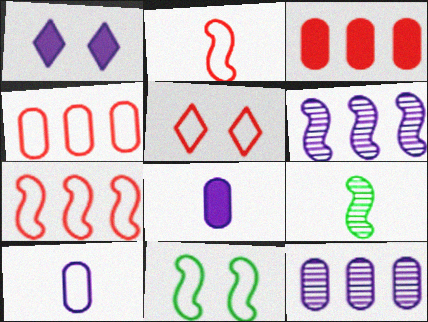[[1, 4, 9], 
[1, 6, 10], 
[2, 4, 5]]